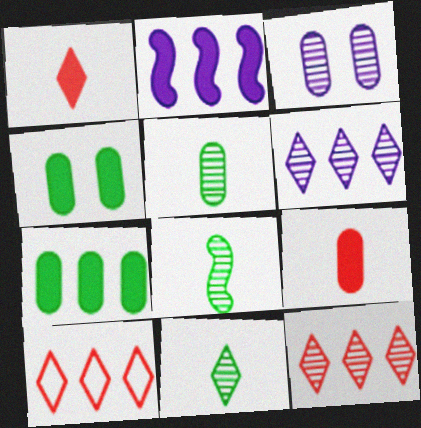[[1, 2, 4], 
[3, 8, 12], 
[5, 8, 11]]